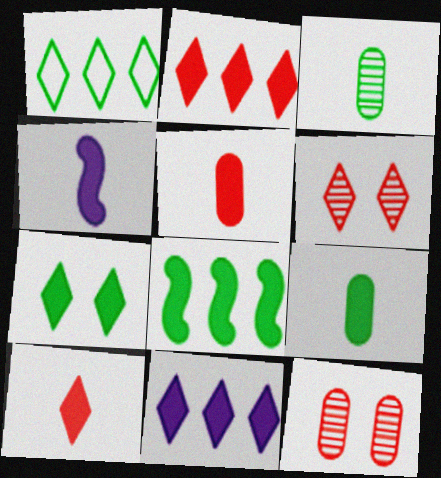[[1, 4, 12], 
[4, 9, 10], 
[7, 8, 9], 
[7, 10, 11]]